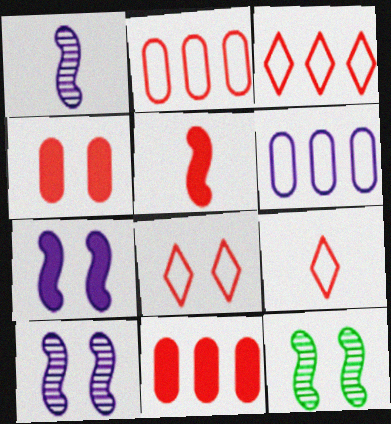[[3, 8, 9]]